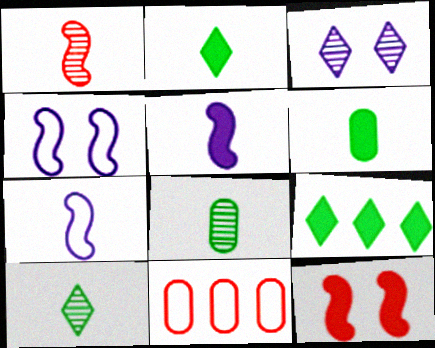[]